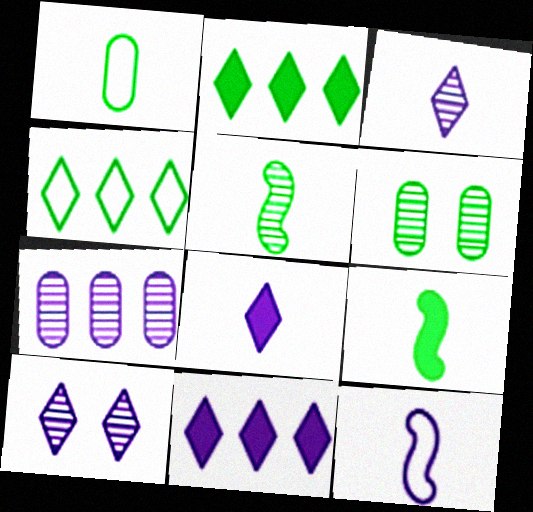[[4, 6, 9]]